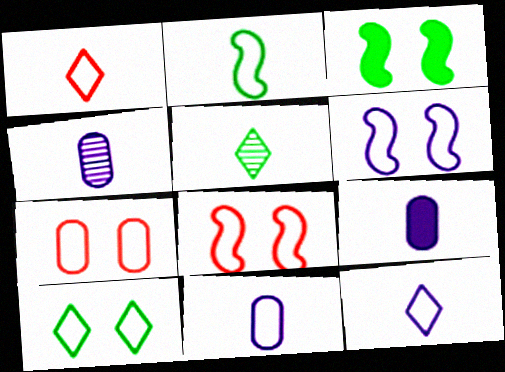[[1, 2, 11], 
[4, 9, 11], 
[6, 7, 10]]